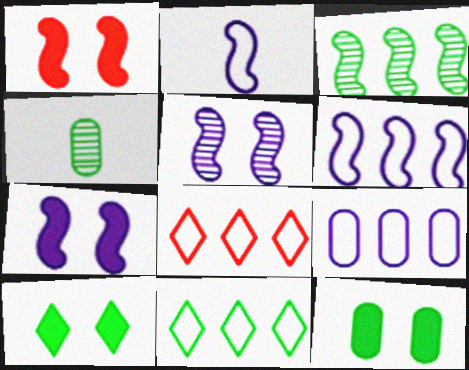[[1, 2, 3], 
[4, 7, 8]]